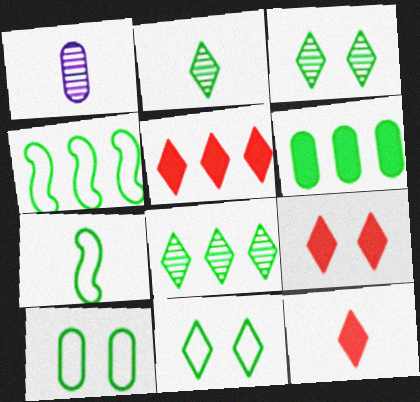[[1, 4, 9], 
[1, 7, 12], 
[2, 3, 8], 
[3, 6, 7], 
[4, 6, 8], 
[5, 9, 12]]